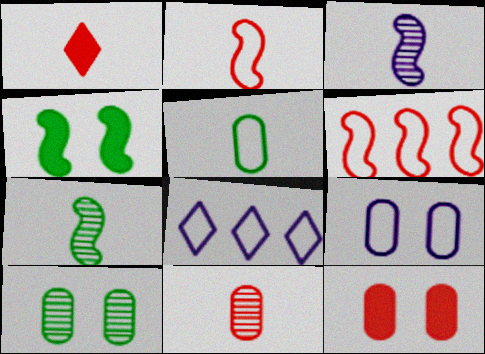[[1, 2, 11], 
[1, 3, 5], 
[3, 4, 6], 
[4, 8, 11], 
[7, 8, 12], 
[9, 10, 12]]